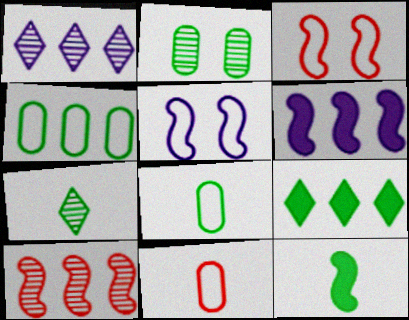[[5, 10, 12], 
[7, 8, 12]]